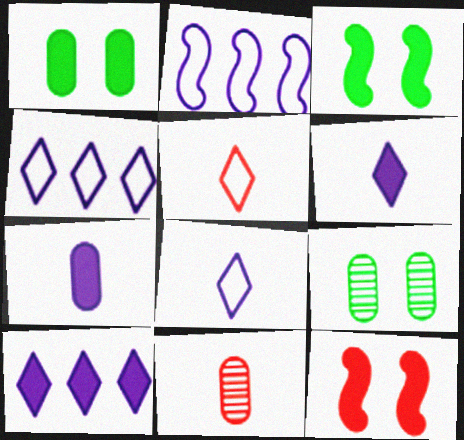[[3, 4, 11]]